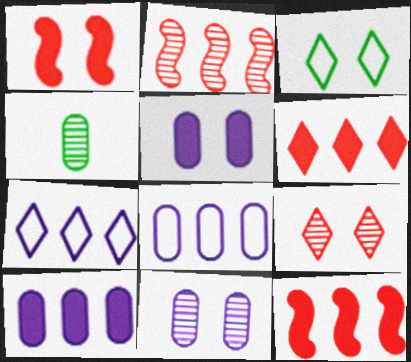[[1, 3, 11], 
[1, 4, 7]]